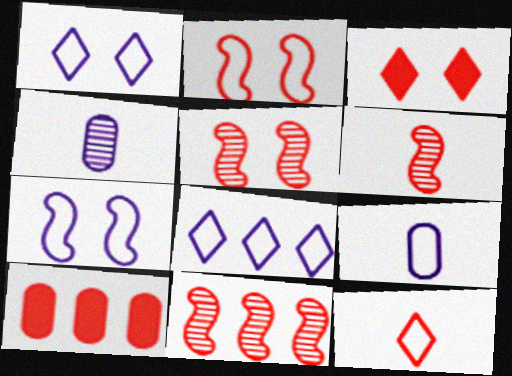[[5, 6, 11], 
[5, 10, 12], 
[7, 8, 9]]